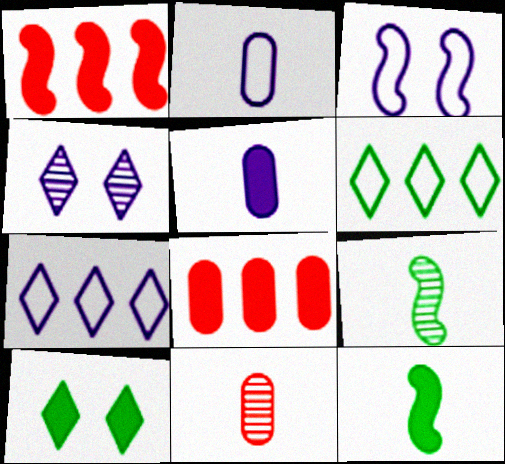[[1, 3, 9], 
[1, 5, 10], 
[2, 3, 7]]